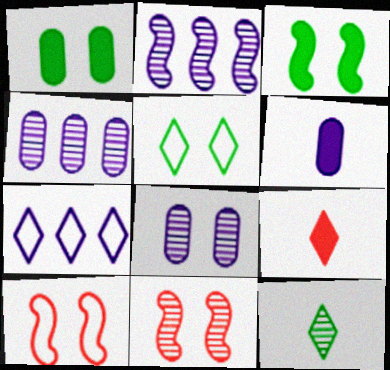[[4, 11, 12]]